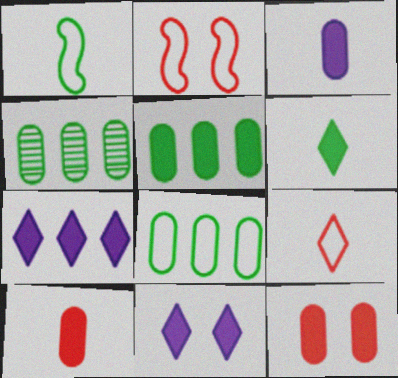[[3, 5, 12], 
[4, 5, 8]]